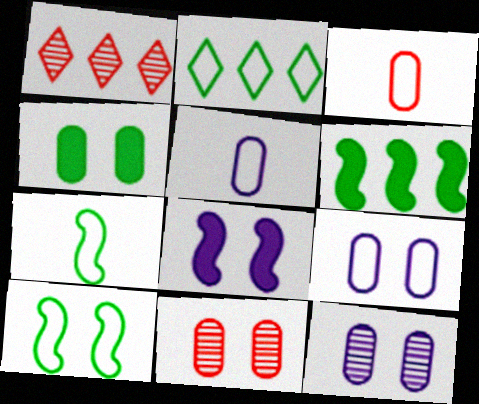[[4, 9, 11]]